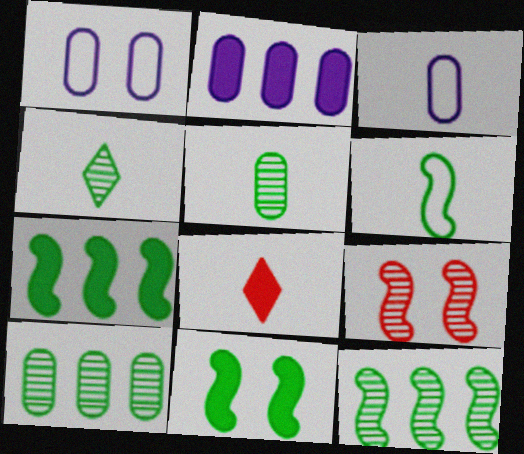[[1, 8, 12], 
[2, 8, 11], 
[6, 11, 12]]